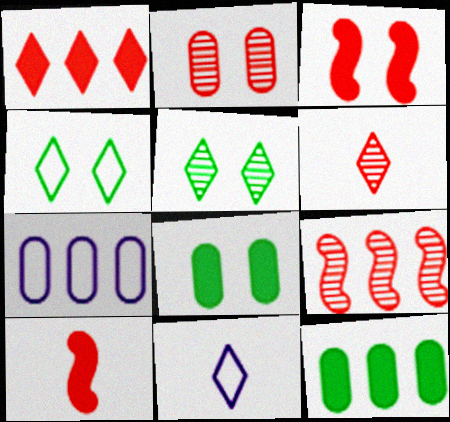[[1, 5, 11], 
[2, 6, 9], 
[5, 7, 10], 
[8, 9, 11]]